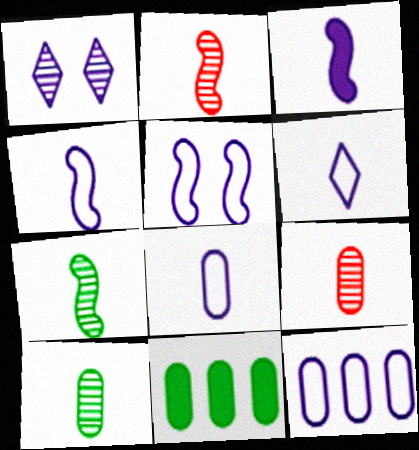[[1, 3, 12], 
[4, 6, 8], 
[5, 6, 12]]